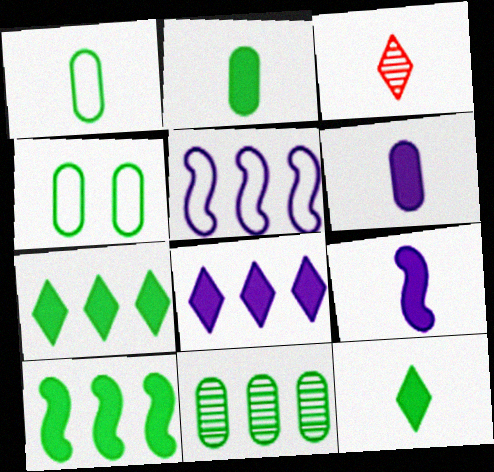[[1, 3, 9], 
[2, 4, 11]]